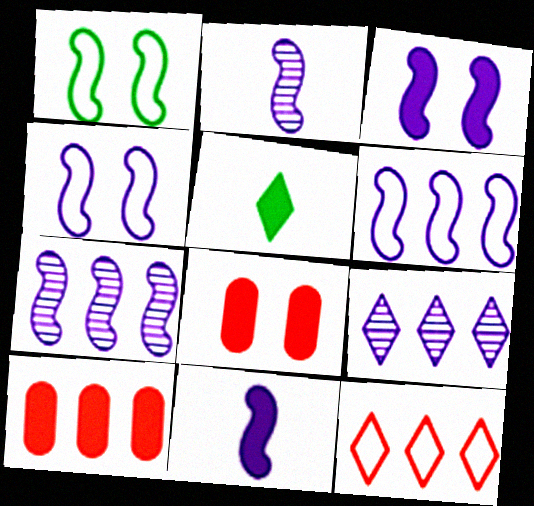[[2, 3, 6], 
[3, 5, 10], 
[4, 7, 11]]